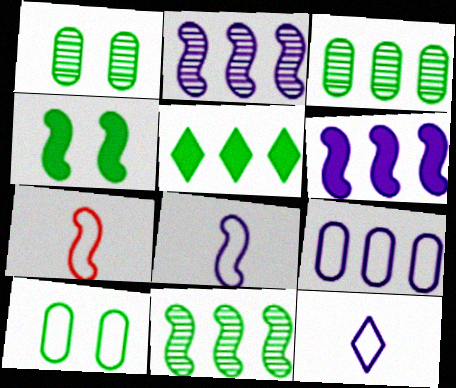[[2, 4, 7]]